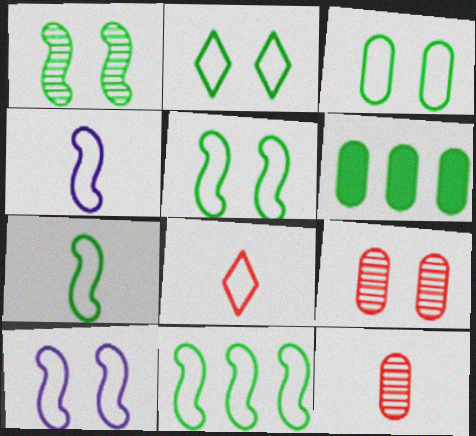[[2, 3, 5], 
[5, 7, 11]]